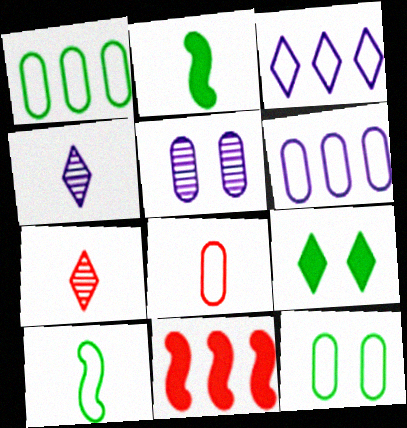[[2, 4, 8], 
[3, 7, 9], 
[4, 11, 12], 
[6, 8, 12]]